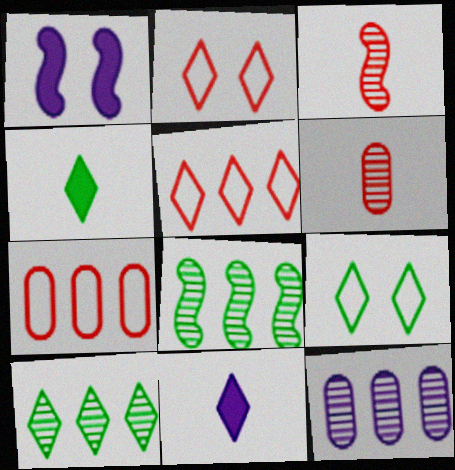[[2, 10, 11], 
[4, 9, 10]]